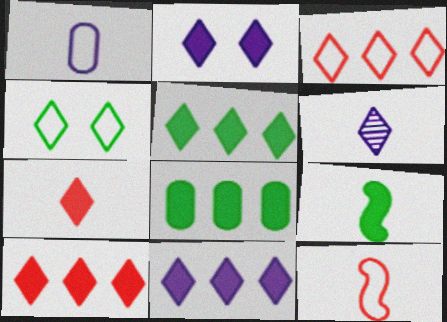[[2, 5, 7], 
[4, 6, 10], 
[5, 10, 11]]